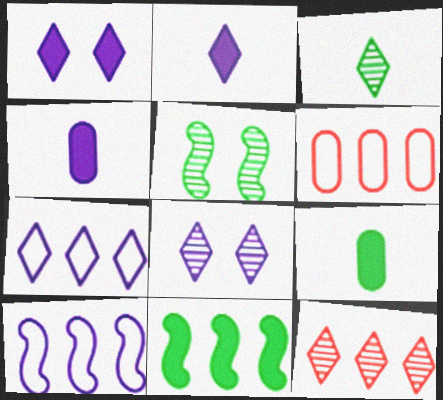[[2, 5, 6], 
[2, 7, 8], 
[3, 8, 12], 
[4, 8, 10]]